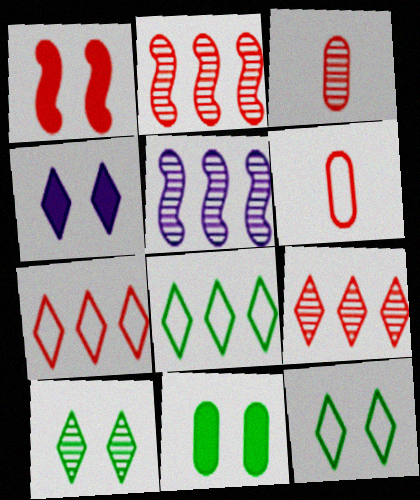[[1, 3, 7], 
[1, 4, 11], 
[1, 6, 9], 
[3, 5, 10]]